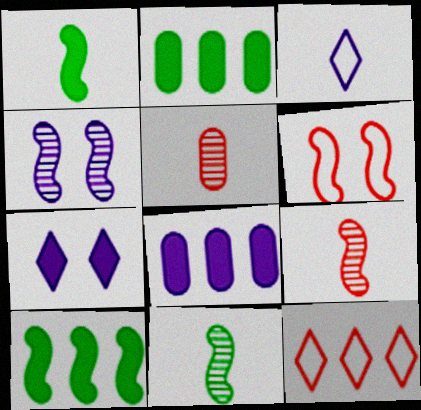[[1, 3, 5], 
[3, 4, 8]]